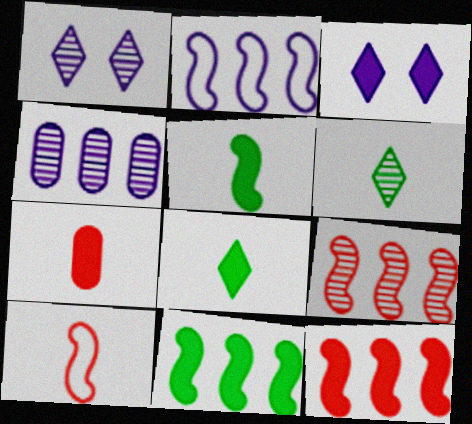[[2, 9, 11], 
[3, 7, 11]]